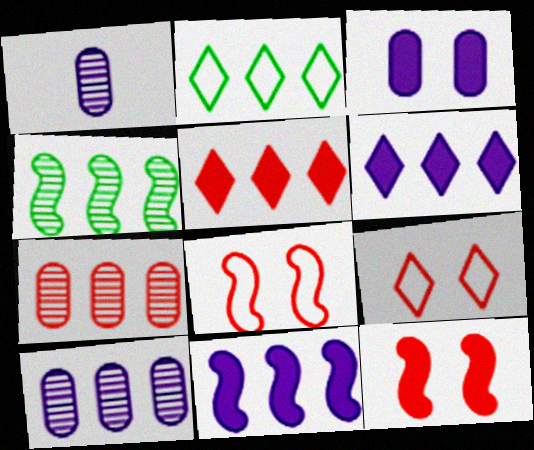[[1, 2, 12], 
[2, 7, 11]]